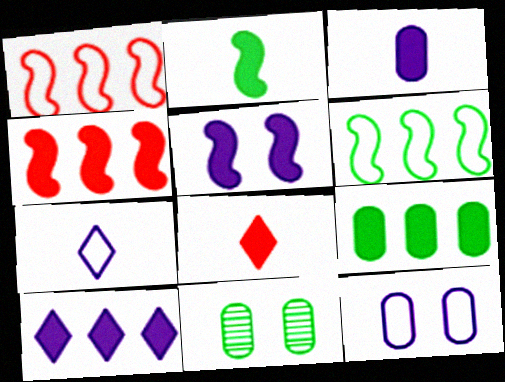[[2, 3, 8], 
[2, 4, 5], 
[3, 5, 10], 
[4, 7, 11], 
[4, 9, 10], 
[5, 8, 9]]